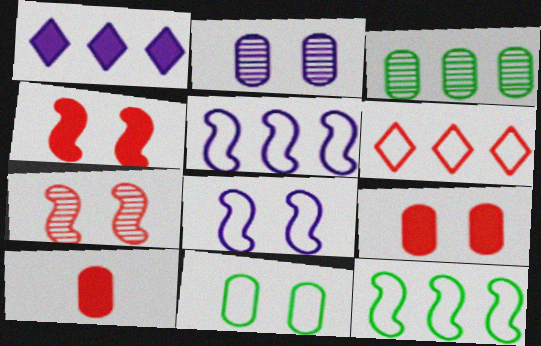[[2, 9, 11], 
[6, 7, 10]]